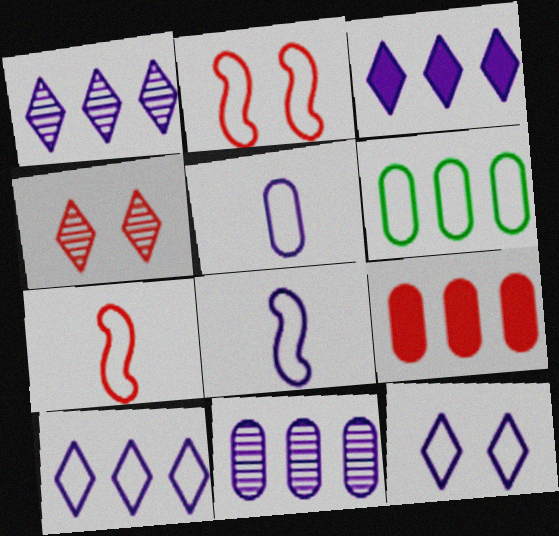[[1, 3, 10], 
[4, 7, 9], 
[6, 7, 12], 
[6, 9, 11]]